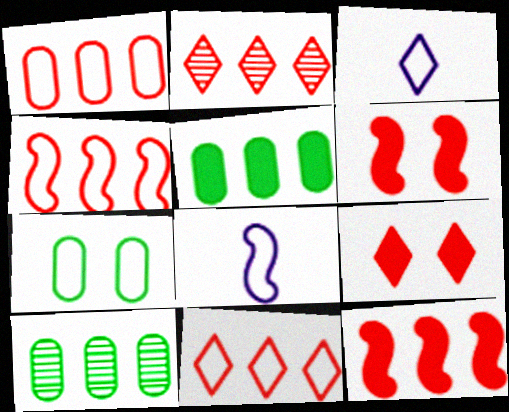[[1, 2, 12], 
[1, 4, 11], 
[3, 4, 7], 
[3, 6, 10], 
[7, 8, 11], 
[8, 9, 10]]